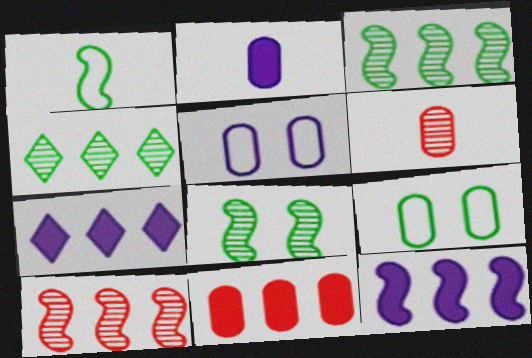[]